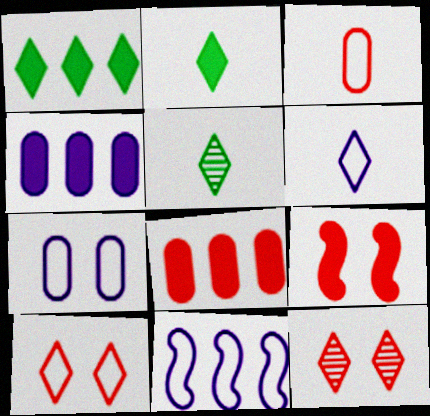[[1, 6, 12], 
[2, 4, 9], 
[6, 7, 11]]